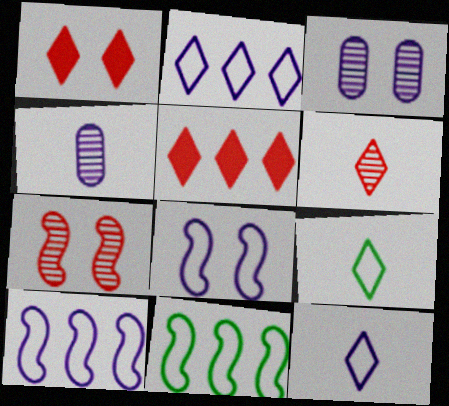[[1, 4, 11]]